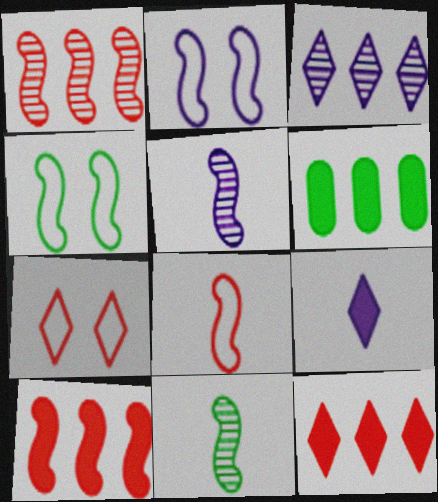[[2, 10, 11], 
[4, 5, 10], 
[5, 6, 7]]